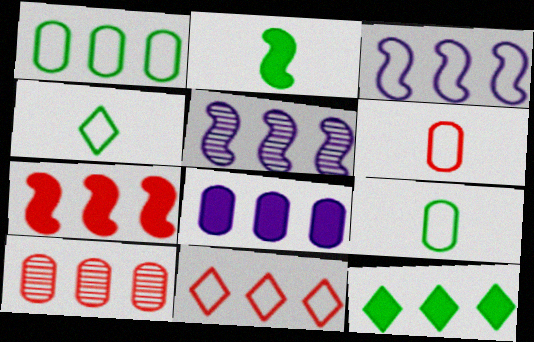[[1, 3, 11], 
[1, 8, 10], 
[3, 10, 12], 
[7, 8, 12], 
[7, 10, 11]]